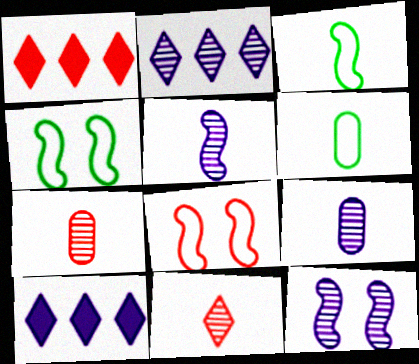[[1, 4, 9], 
[1, 6, 12], 
[1, 7, 8], 
[2, 9, 12], 
[4, 7, 10]]